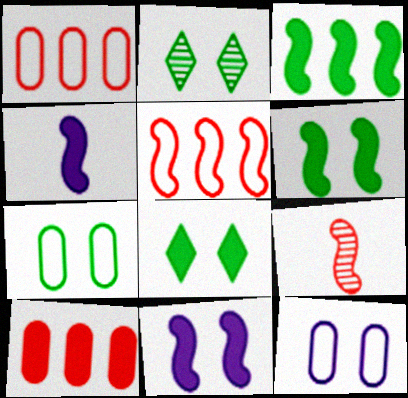[[1, 2, 4], 
[2, 6, 7], 
[4, 8, 10]]